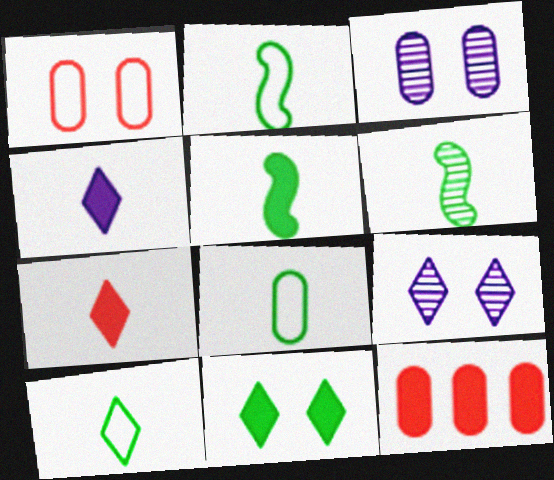[[2, 5, 6], 
[2, 8, 10], 
[2, 9, 12], 
[3, 8, 12]]